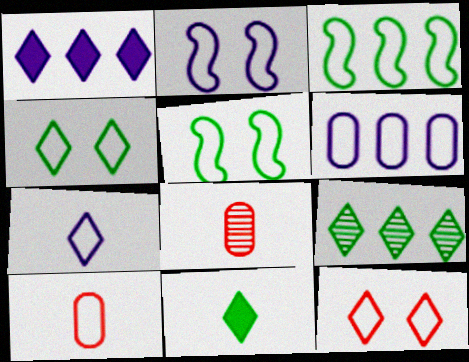[[1, 5, 8], 
[2, 6, 7], 
[4, 9, 11]]